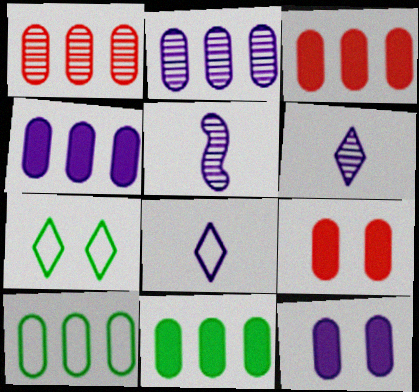[[1, 4, 10], 
[2, 3, 10], 
[3, 4, 11], 
[3, 5, 7]]